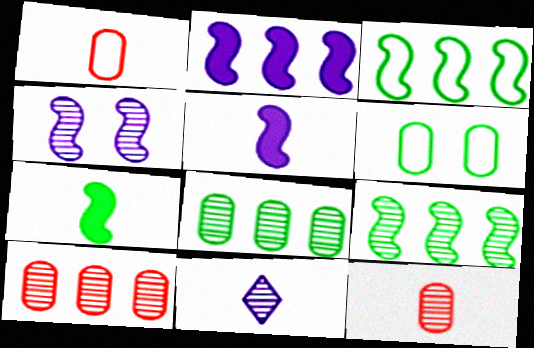[[1, 7, 11]]